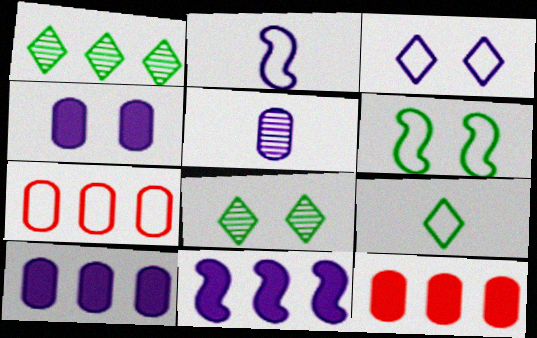[[1, 7, 11], 
[2, 8, 12], 
[3, 5, 11]]